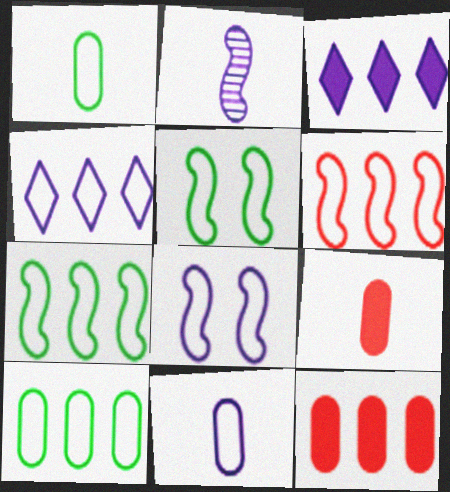[[4, 6, 10], 
[4, 8, 11]]